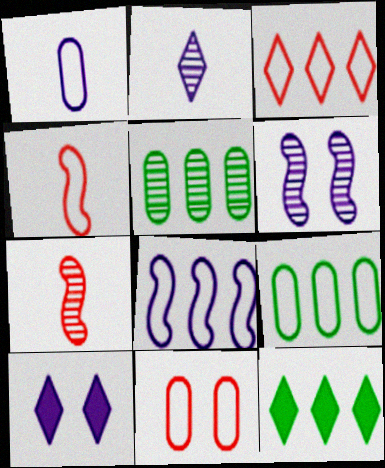[[1, 9, 11], 
[3, 4, 11], 
[3, 8, 9], 
[4, 5, 10], 
[7, 9, 10]]